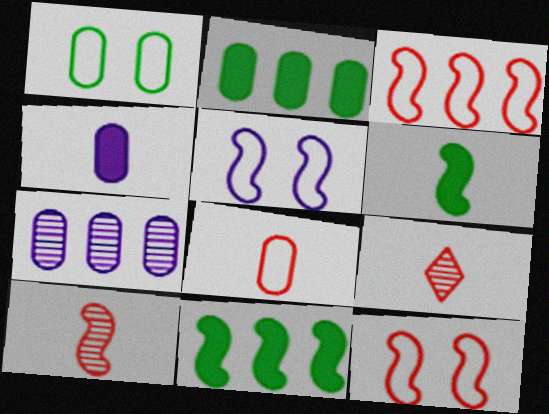[[2, 5, 9], 
[5, 10, 11]]